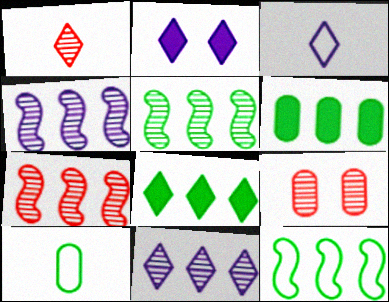[[1, 7, 9], 
[2, 3, 11], 
[2, 7, 10], 
[4, 5, 7]]